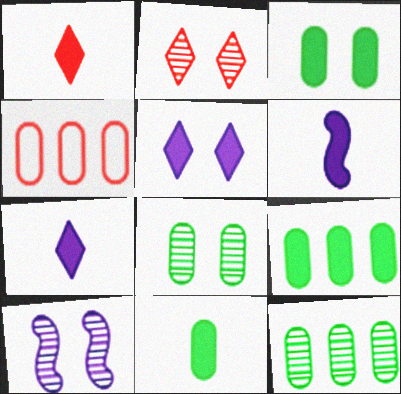[[1, 6, 11], 
[2, 8, 10], 
[3, 9, 11]]